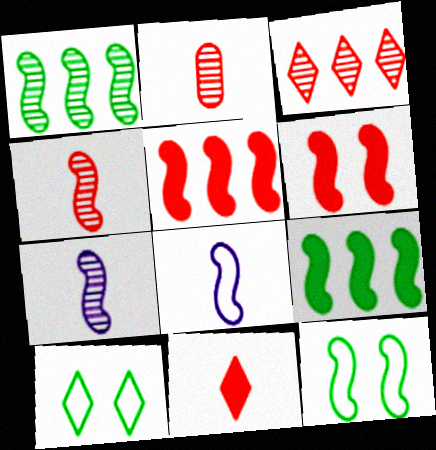[[1, 6, 8], 
[5, 7, 12]]